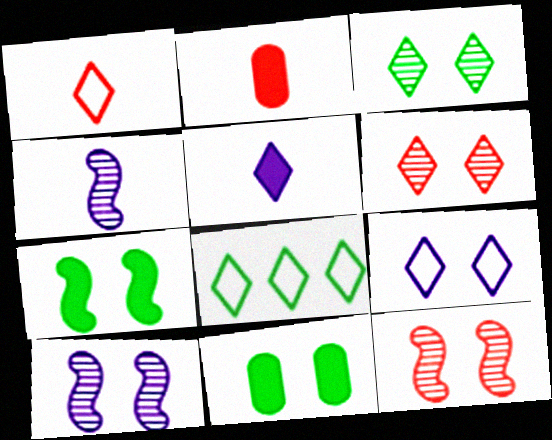[[1, 8, 9], 
[2, 8, 10], 
[5, 6, 8], 
[9, 11, 12]]